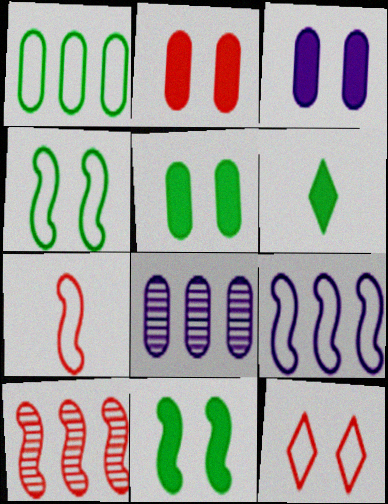[[2, 3, 5], 
[4, 7, 9]]